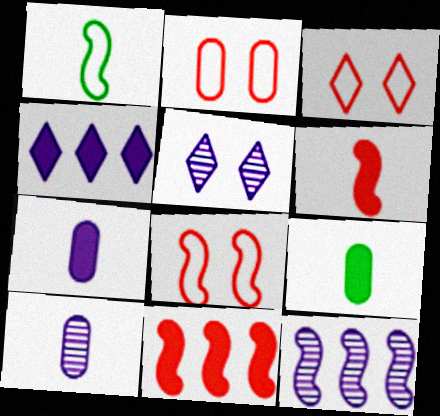[[2, 3, 8], 
[3, 9, 12], 
[5, 10, 12]]